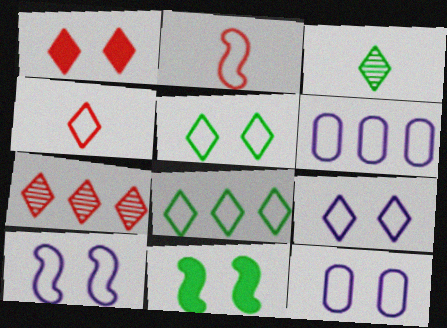[[1, 4, 7], 
[2, 5, 6], 
[2, 8, 12], 
[4, 8, 9], 
[9, 10, 12]]